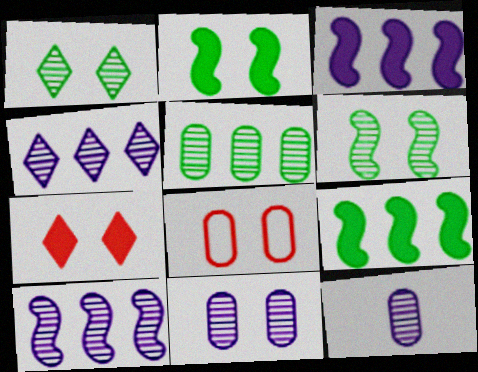[]